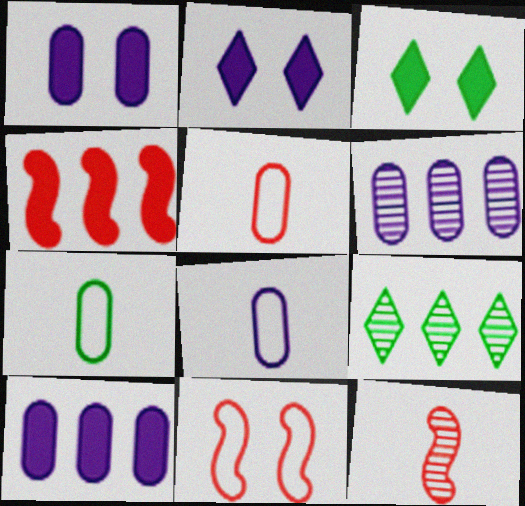[[1, 6, 8], 
[4, 11, 12], 
[5, 7, 8]]